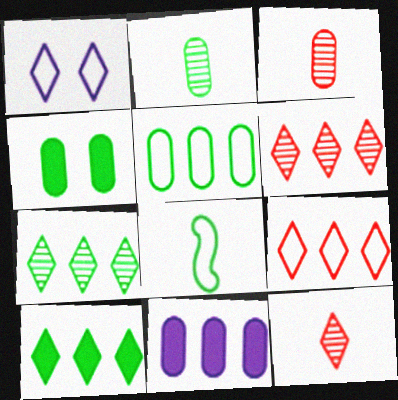[[1, 10, 12], 
[2, 4, 5], 
[4, 7, 8]]